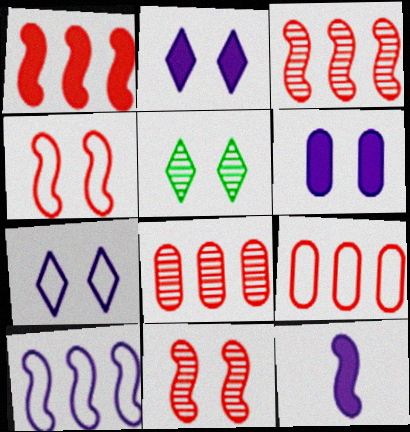[[4, 5, 6], 
[5, 9, 12]]